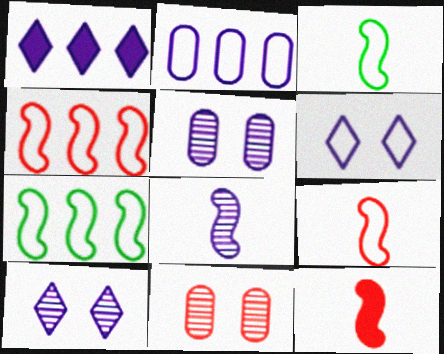[[1, 3, 11], 
[3, 8, 12]]